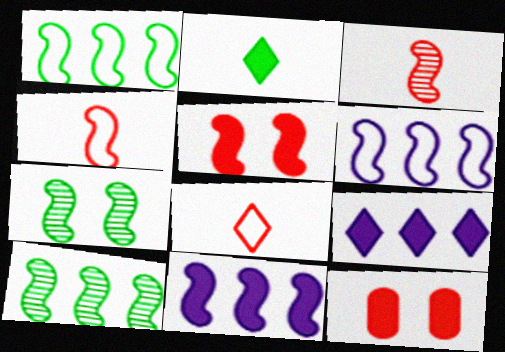[[2, 11, 12], 
[4, 7, 11]]